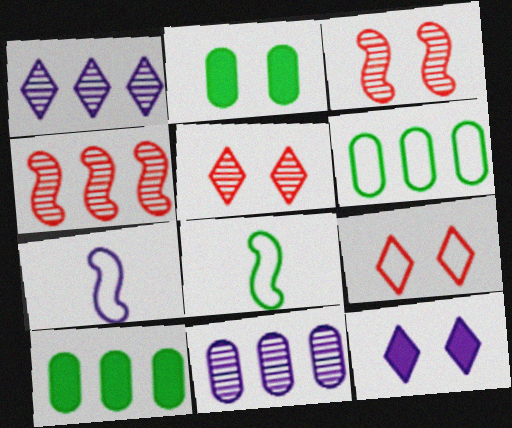[[5, 7, 10], 
[6, 7, 9], 
[7, 11, 12]]